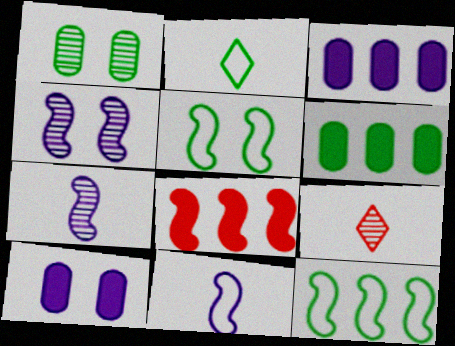[[3, 5, 9], 
[5, 7, 8], 
[9, 10, 12]]